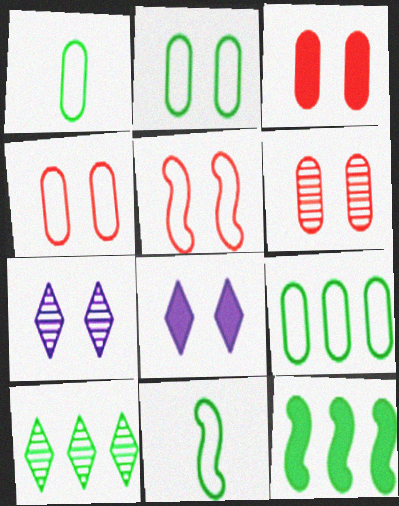[[1, 2, 9], 
[3, 4, 6], 
[9, 10, 12]]